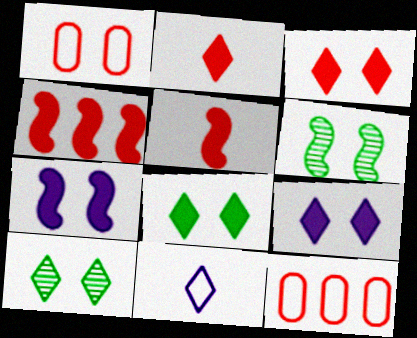[[1, 6, 9], 
[1, 7, 10], 
[3, 8, 9]]